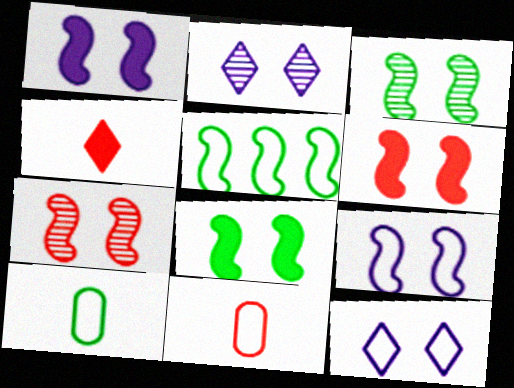[[1, 6, 8], 
[3, 6, 9], 
[5, 11, 12], 
[7, 8, 9]]